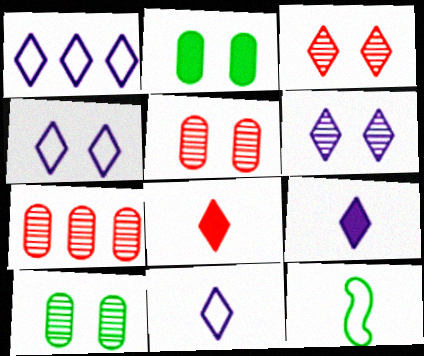[[1, 4, 11], 
[1, 6, 9]]